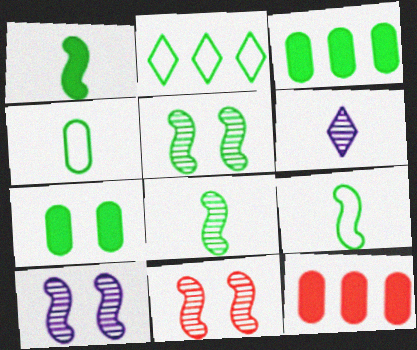[[1, 8, 9], 
[2, 7, 8], 
[5, 10, 11]]